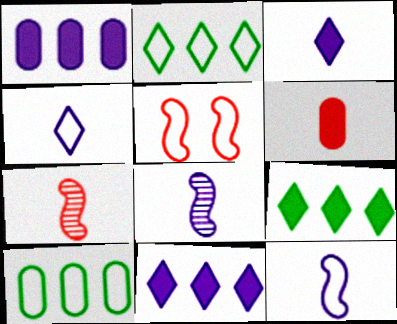[[4, 5, 10]]